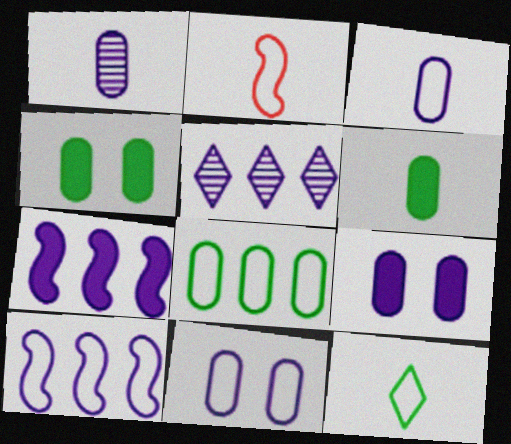[[2, 3, 12], 
[2, 4, 5]]